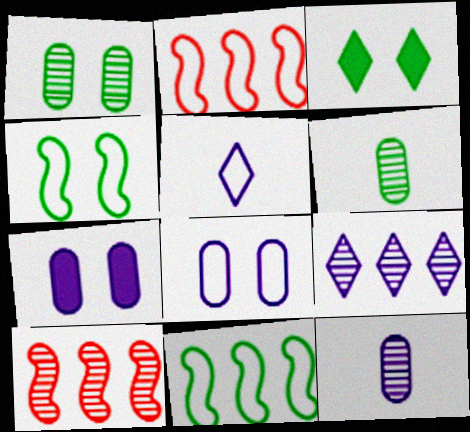[[1, 3, 4], 
[2, 3, 12], 
[3, 6, 11]]